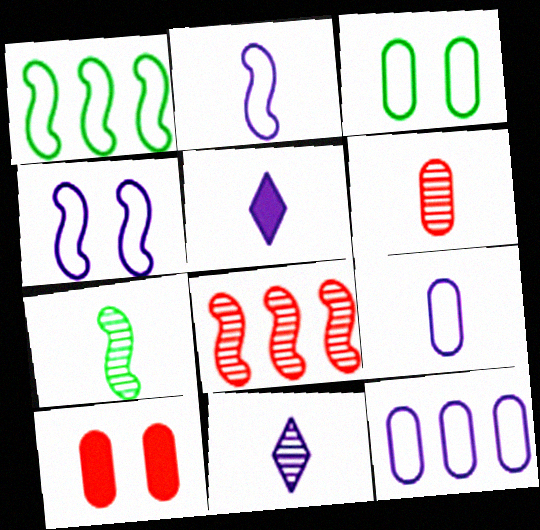[[1, 10, 11], 
[3, 5, 8], 
[6, 7, 11]]